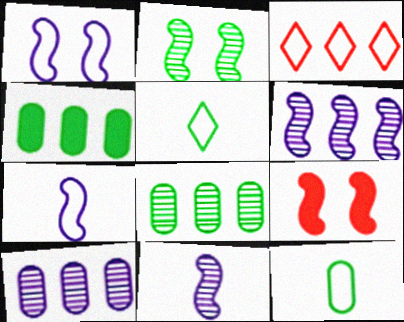[[1, 2, 9], 
[1, 3, 12], 
[2, 4, 5], 
[3, 4, 6], 
[5, 9, 10]]